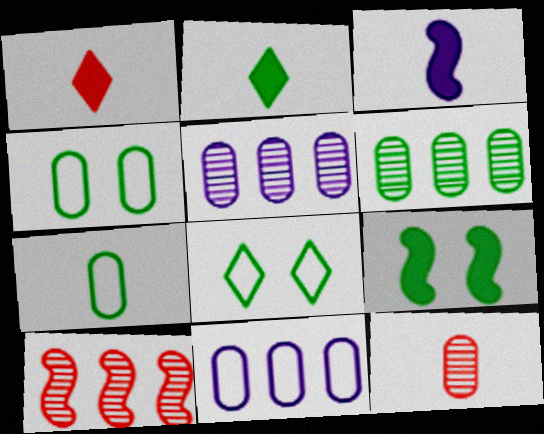[]